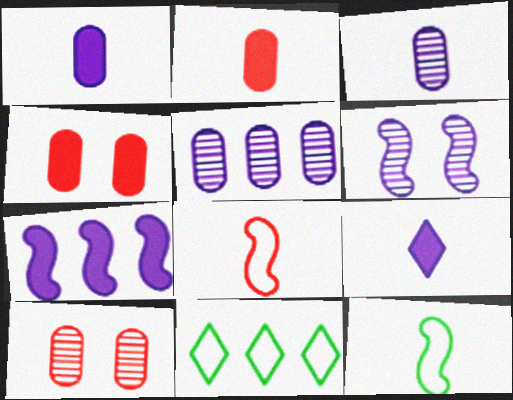[[2, 6, 11]]